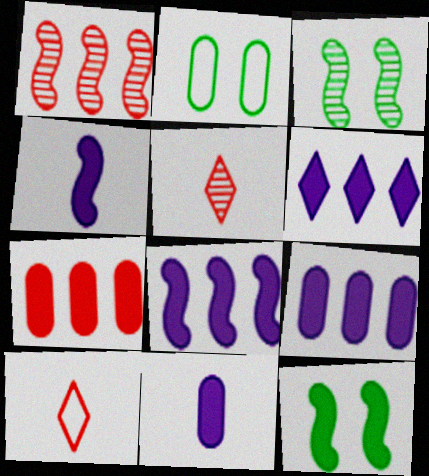[[2, 5, 8], 
[3, 9, 10], 
[6, 8, 9]]